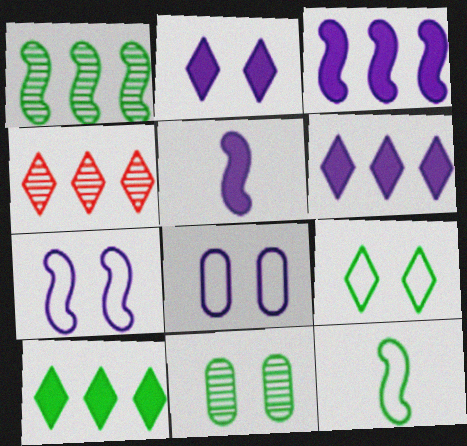[[10, 11, 12]]